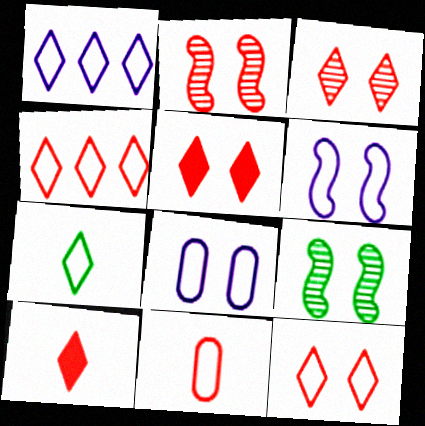[[1, 7, 12], 
[3, 4, 10], 
[3, 5, 12], 
[5, 8, 9]]